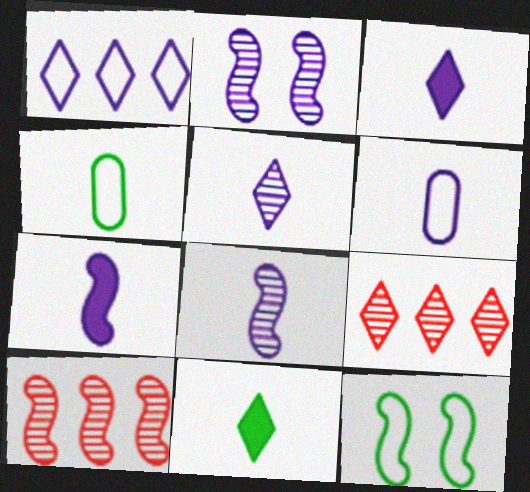[[3, 6, 8], 
[5, 6, 7], 
[7, 10, 12]]